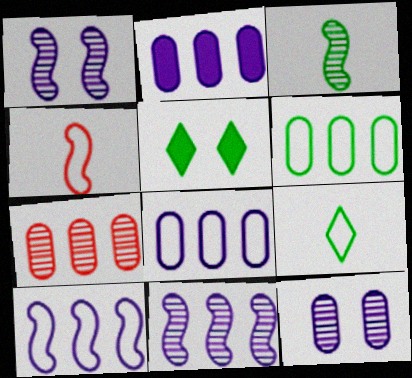[[2, 6, 7], 
[3, 5, 6]]